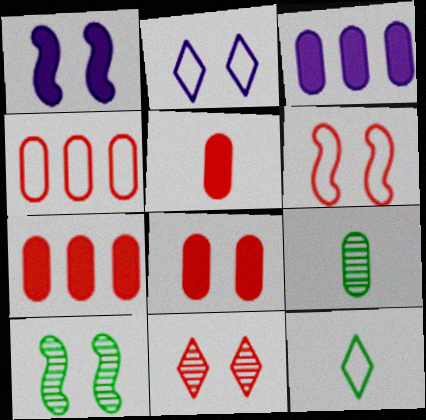[[1, 6, 10], 
[2, 8, 10], 
[5, 7, 8], 
[6, 8, 11]]